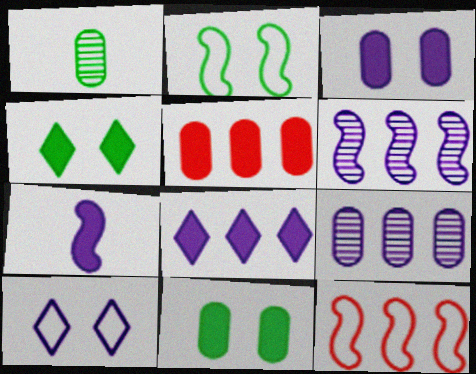[[3, 7, 8], 
[4, 5, 7], 
[7, 9, 10]]